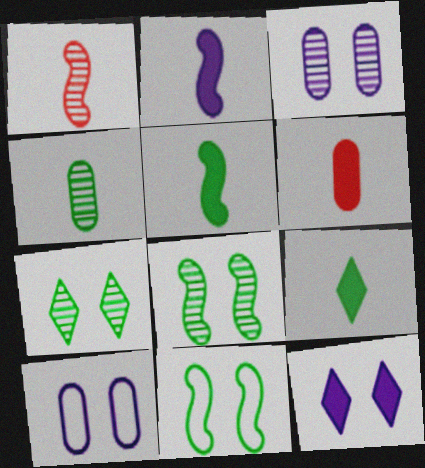[[2, 6, 9]]